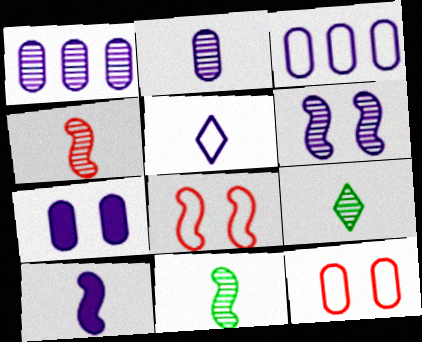[[2, 3, 7], 
[2, 4, 9], 
[2, 5, 10]]